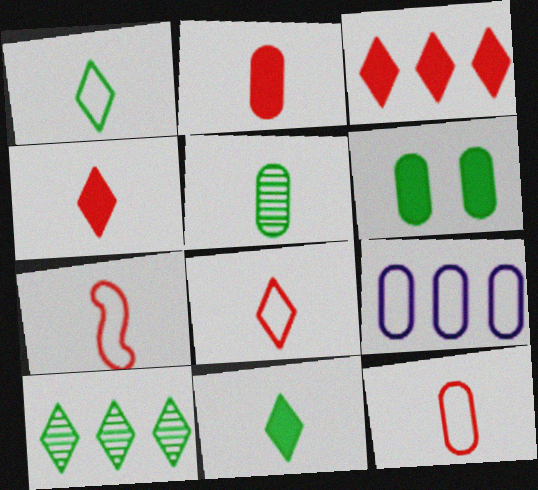[[7, 8, 12]]